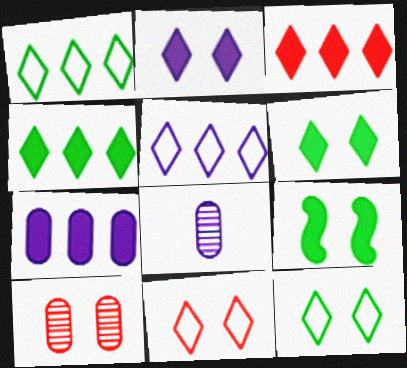[]